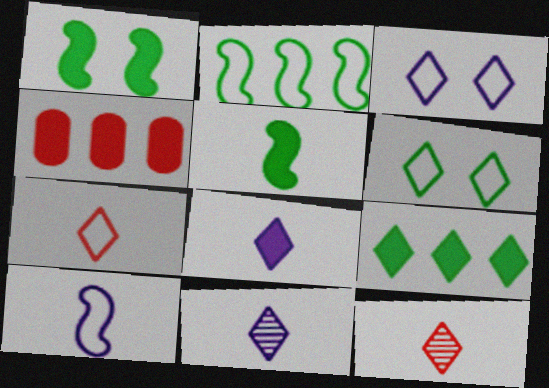[[1, 4, 8], 
[3, 9, 12]]